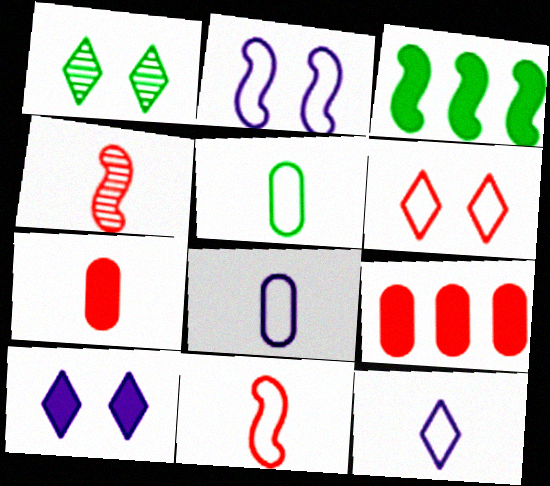[[1, 3, 5], 
[1, 6, 10], 
[2, 3, 4], 
[3, 7, 10], 
[4, 6, 9], 
[5, 11, 12]]